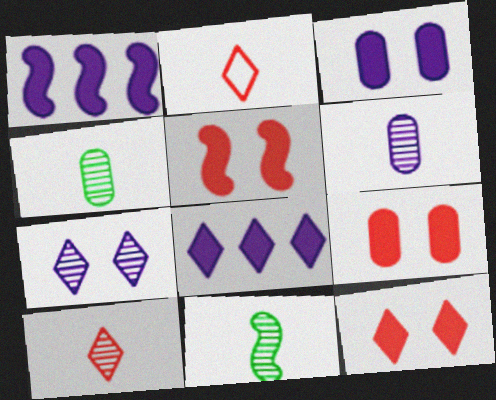[[5, 9, 12], 
[6, 10, 11]]